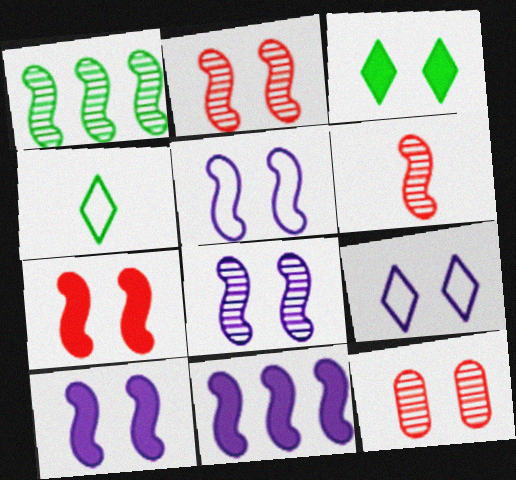[[1, 6, 8], 
[3, 5, 12], 
[4, 11, 12], 
[5, 8, 10]]